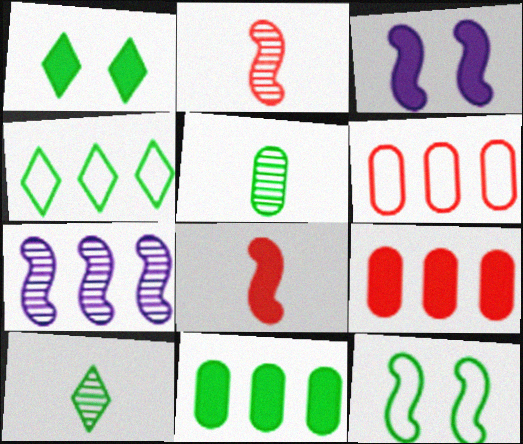[[1, 4, 10], 
[3, 6, 10], 
[4, 7, 9], 
[7, 8, 12], 
[10, 11, 12]]